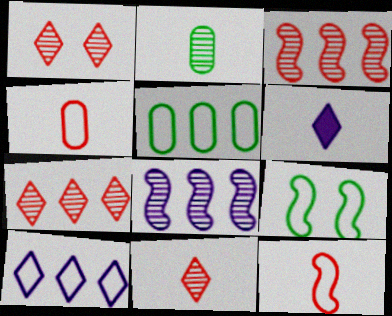[[1, 2, 8], 
[1, 7, 11], 
[2, 6, 12], 
[4, 9, 10]]